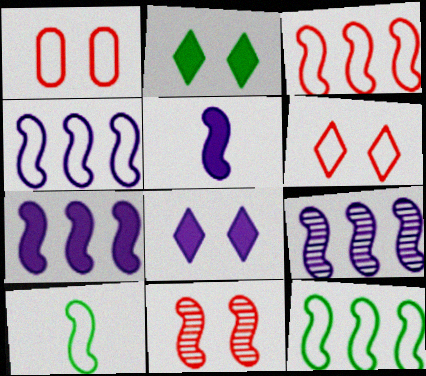[[3, 4, 12], 
[4, 7, 9], 
[5, 11, 12], 
[7, 10, 11]]